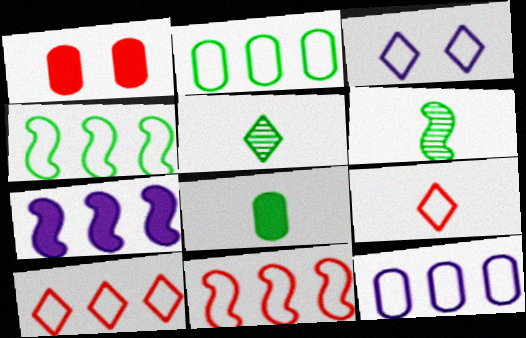[[4, 10, 12]]